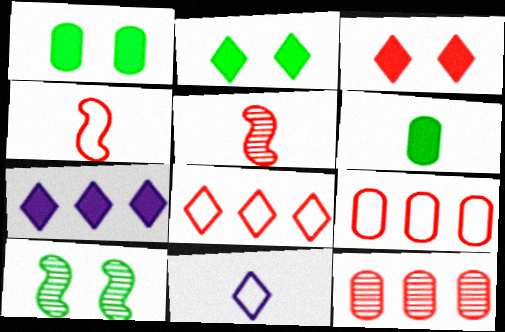[[3, 4, 12], 
[3, 5, 9], 
[5, 6, 11]]